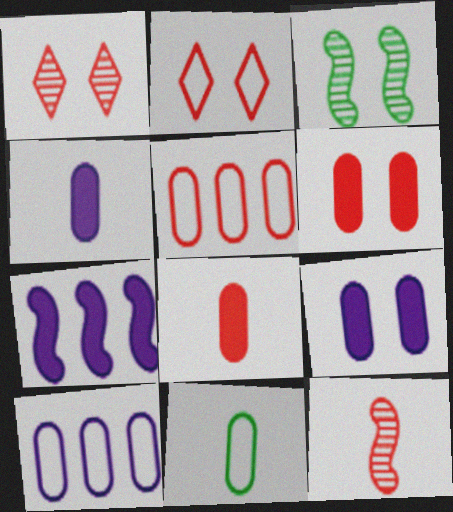[[1, 7, 11], 
[2, 3, 9]]